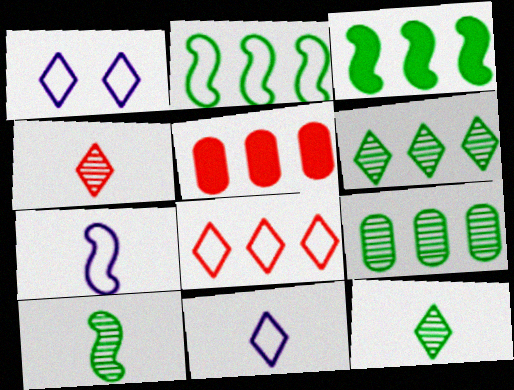[[1, 5, 10]]